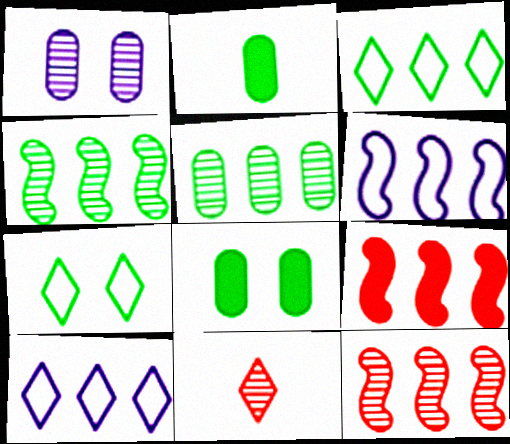[[1, 4, 11], 
[2, 4, 7], 
[4, 6, 9], 
[5, 9, 10], 
[6, 8, 11]]